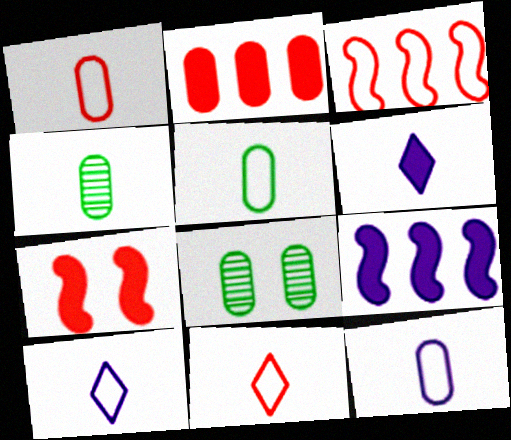[[1, 5, 12], 
[2, 8, 12], 
[3, 6, 8], 
[8, 9, 11]]